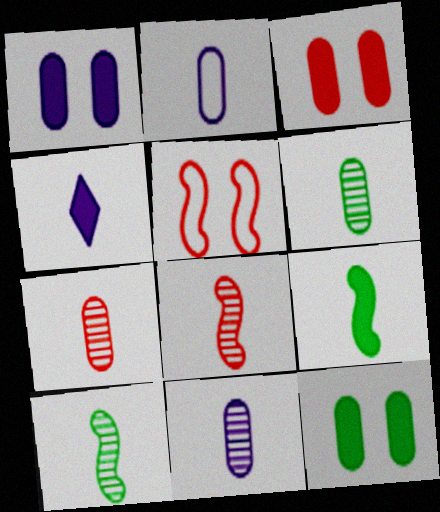[[1, 3, 12], 
[6, 7, 11]]